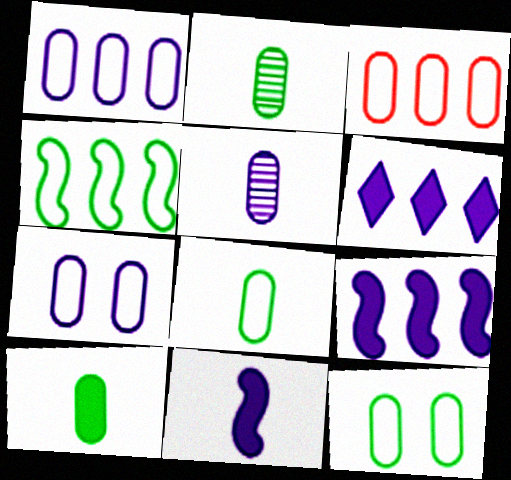[[2, 8, 10], 
[3, 7, 8]]